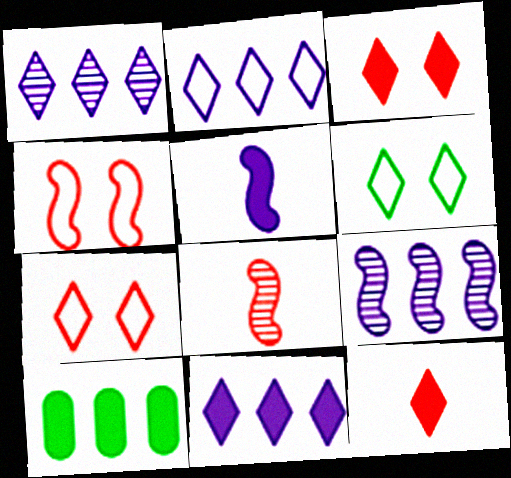[[1, 2, 11], 
[1, 6, 12], 
[3, 5, 10]]